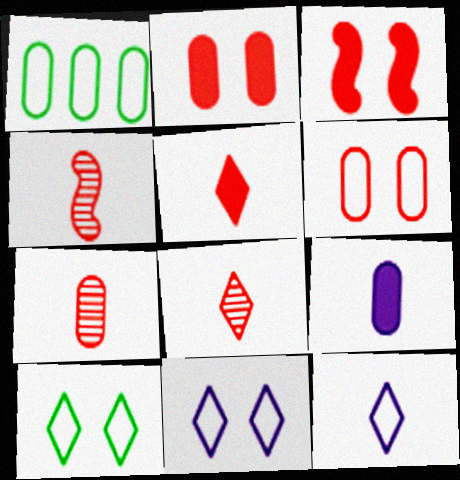[[4, 7, 8]]